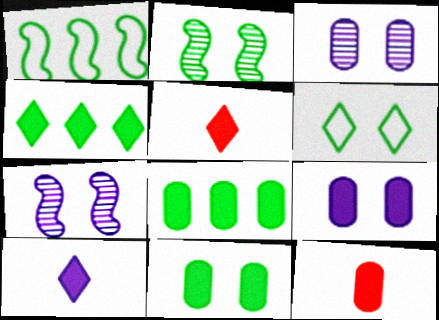[[1, 3, 5], 
[2, 6, 11], 
[8, 9, 12]]